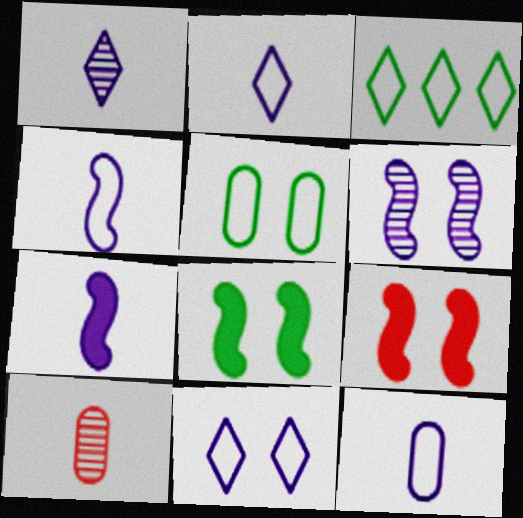[[1, 7, 12], 
[2, 4, 12]]